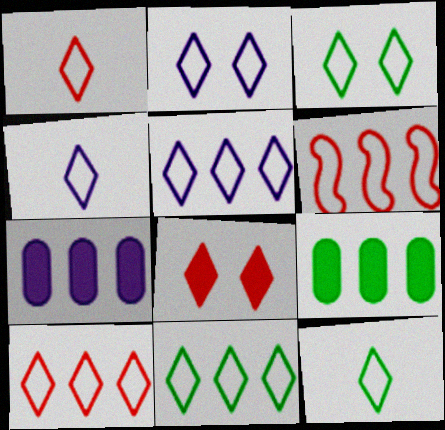[[1, 2, 11], 
[1, 3, 5], 
[1, 4, 12], 
[2, 4, 5], 
[2, 10, 12], 
[3, 4, 10], 
[3, 11, 12], 
[5, 10, 11]]